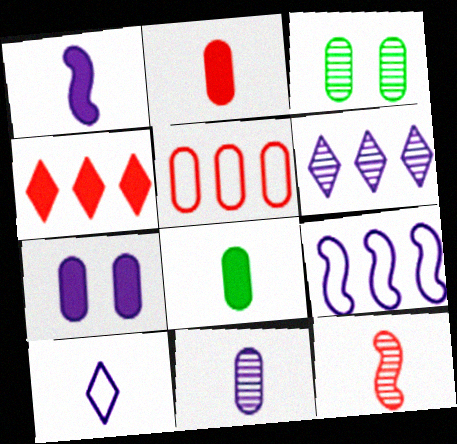[[1, 10, 11], 
[3, 6, 12], 
[8, 10, 12]]